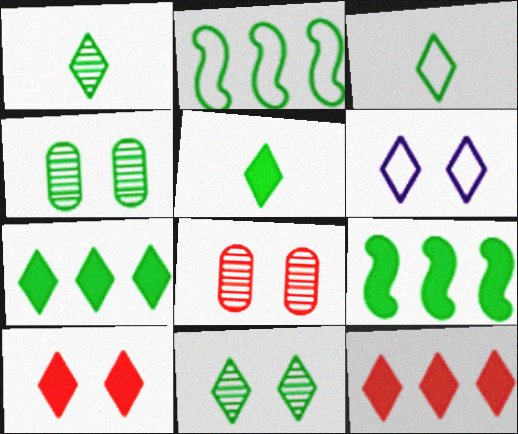[[1, 3, 5], 
[1, 6, 12], 
[2, 4, 5], 
[3, 4, 9], 
[3, 7, 11], 
[6, 10, 11]]